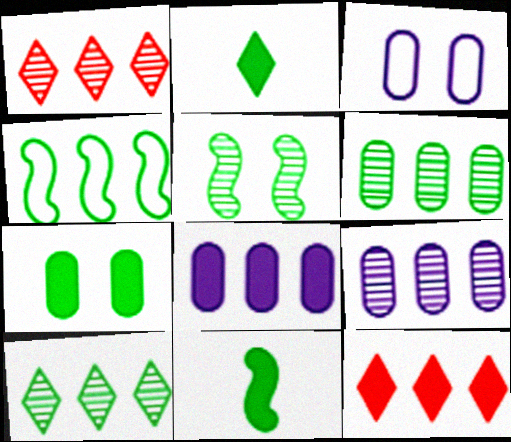[[1, 3, 11], 
[1, 4, 8], 
[4, 5, 11], 
[4, 9, 12]]